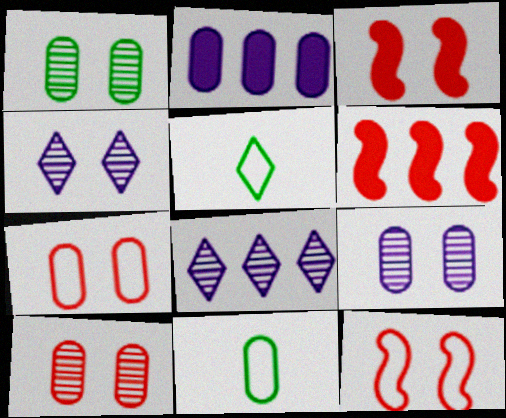[[1, 9, 10], 
[2, 10, 11], 
[3, 8, 11], 
[4, 6, 11], 
[5, 6, 9]]